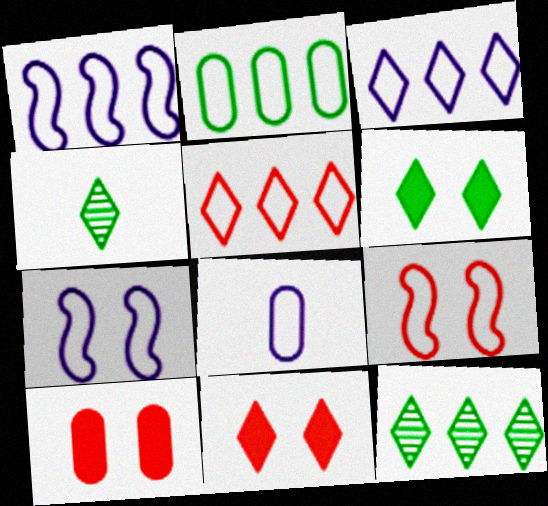[[1, 2, 5], 
[1, 4, 10], 
[3, 4, 11], 
[3, 7, 8]]